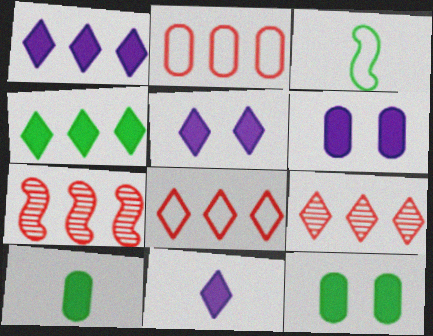[[1, 5, 11], 
[3, 6, 9]]